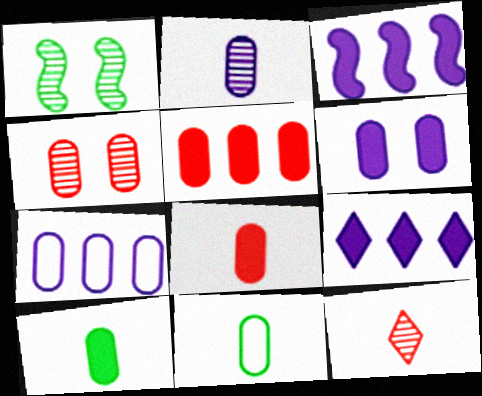[[2, 6, 7], 
[2, 8, 11], 
[4, 7, 10], 
[5, 6, 10]]